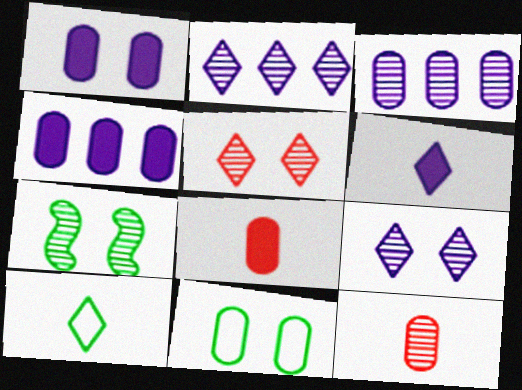[[2, 7, 12], 
[3, 8, 11], 
[4, 11, 12]]